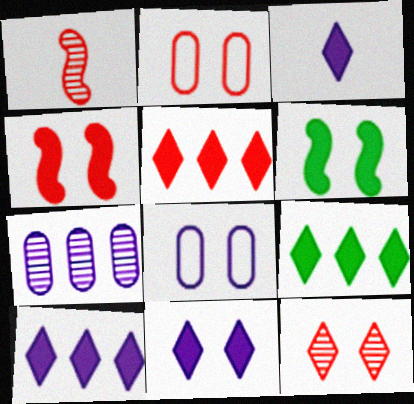[[1, 2, 5], 
[1, 8, 9], 
[2, 4, 12], 
[3, 10, 11], 
[5, 9, 10], 
[6, 8, 12]]